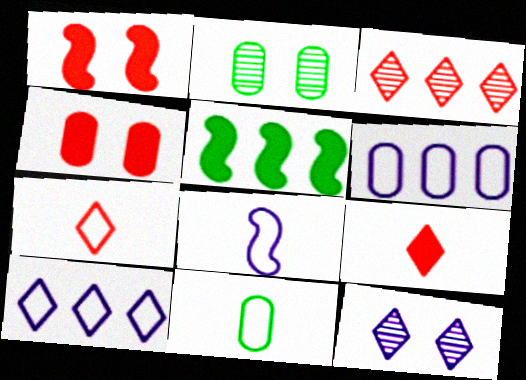[[3, 5, 6], 
[7, 8, 11]]